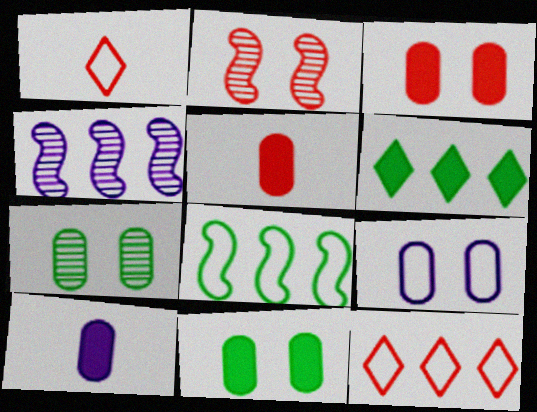[[1, 4, 11], 
[1, 8, 9], 
[2, 5, 12], 
[3, 7, 9]]